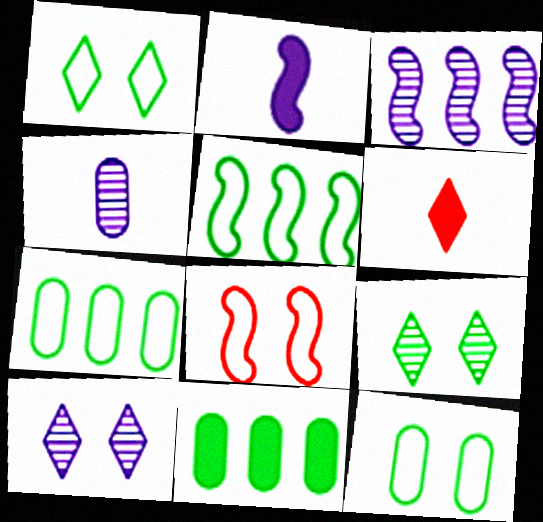[[3, 4, 10], 
[3, 6, 12]]